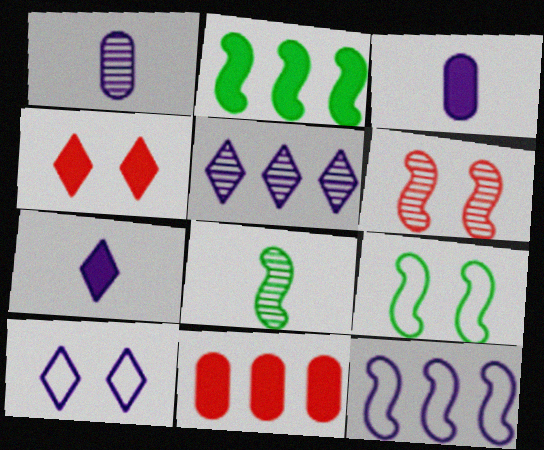[[2, 3, 4], 
[2, 8, 9], 
[5, 7, 10], 
[8, 10, 11]]